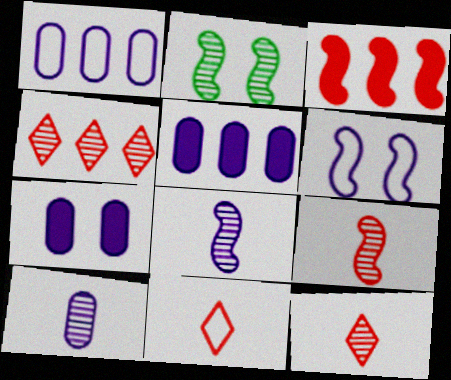[[1, 7, 10], 
[2, 4, 10], 
[2, 5, 11]]